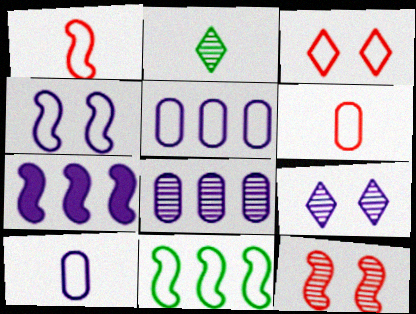[[1, 4, 11], 
[2, 8, 12], 
[3, 10, 11], 
[7, 9, 10]]